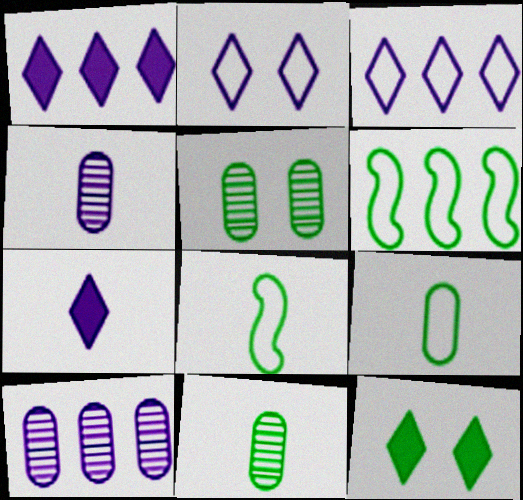[[6, 11, 12]]